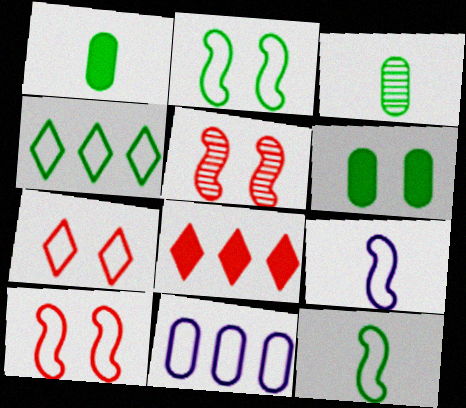[[7, 11, 12]]